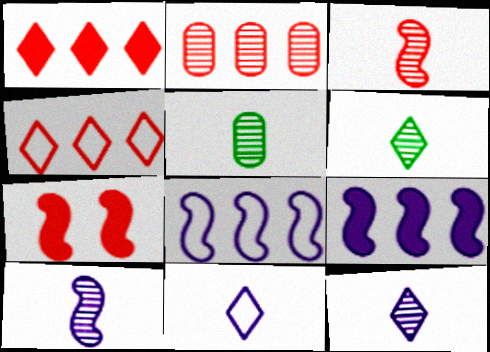[[3, 5, 12]]